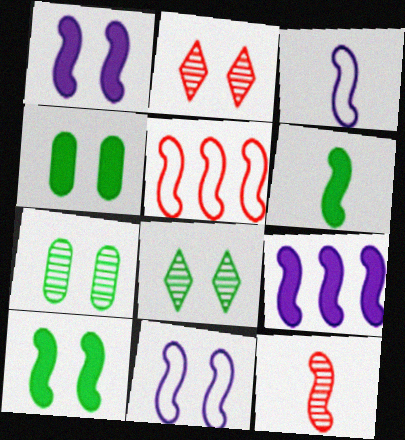[[2, 4, 11], 
[3, 6, 12]]